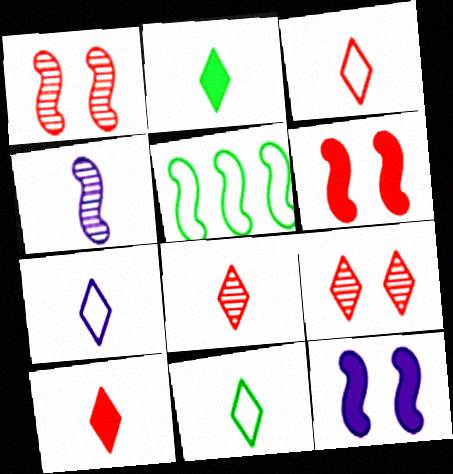[[2, 7, 8], 
[3, 7, 11], 
[3, 8, 10], 
[4, 5, 6]]